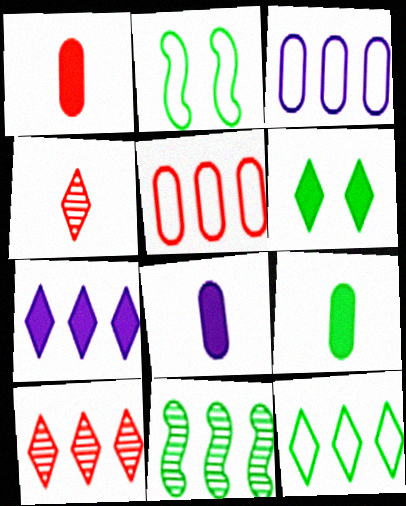[[1, 8, 9], 
[2, 8, 10], 
[5, 7, 11], 
[7, 10, 12]]